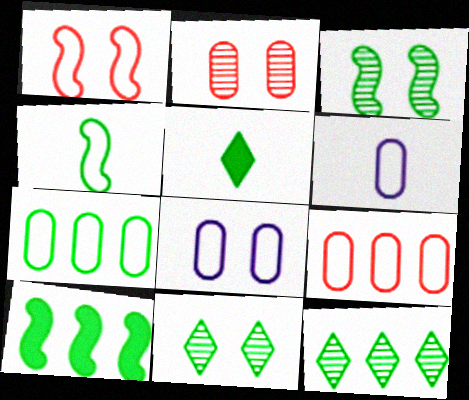[[3, 4, 10], 
[3, 5, 7], 
[7, 10, 12]]